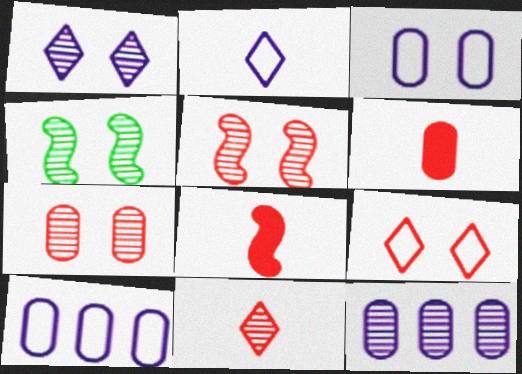[[1, 4, 7], 
[4, 11, 12]]